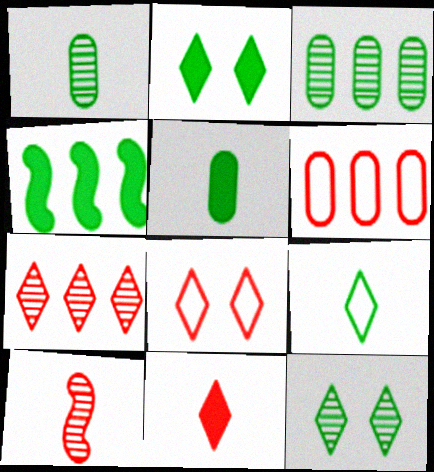[[2, 4, 5], 
[7, 8, 11]]